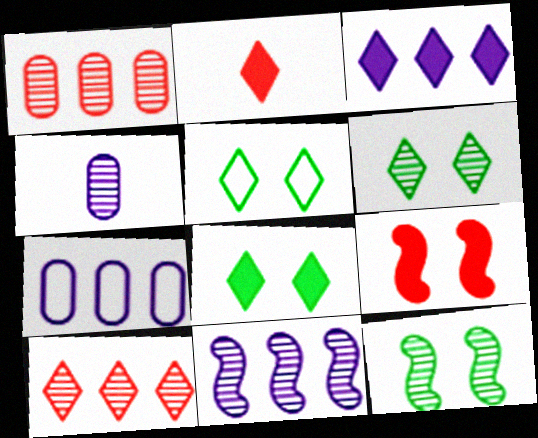[[2, 3, 8], 
[2, 7, 12], 
[3, 7, 11], 
[4, 10, 12], 
[5, 6, 8]]